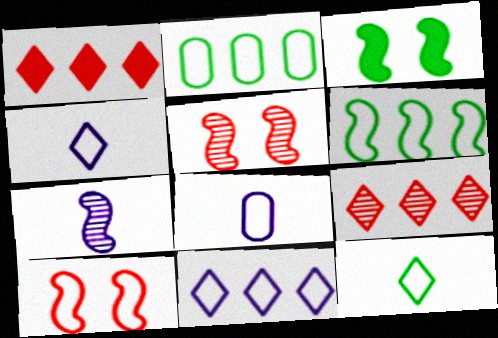[[2, 4, 10], 
[3, 8, 9]]